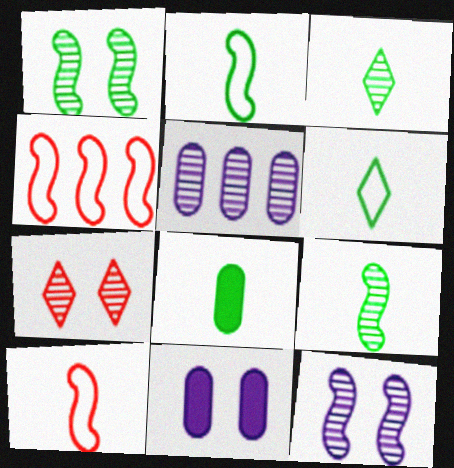[[2, 3, 8], 
[3, 4, 11], 
[5, 7, 9], 
[6, 8, 9]]